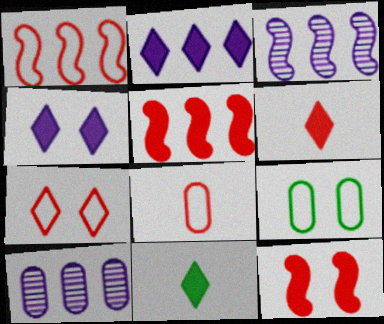[[1, 7, 8], 
[3, 6, 9]]